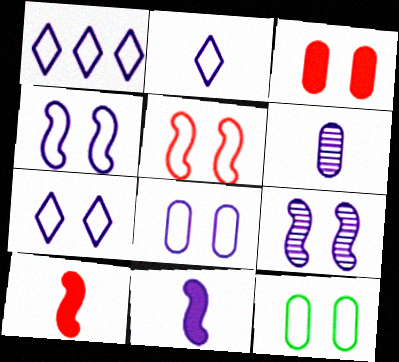[[1, 2, 7], 
[2, 6, 11], 
[4, 7, 8], 
[5, 7, 12]]